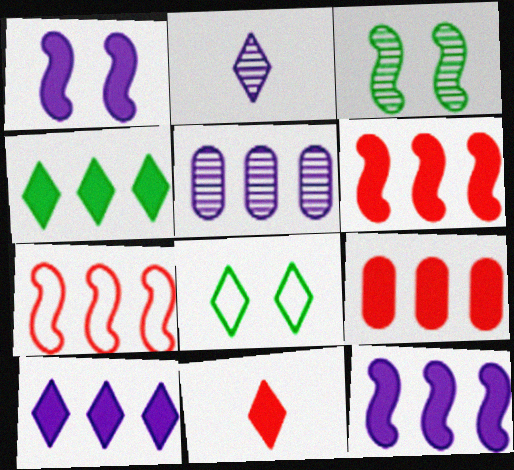[[4, 5, 7], 
[4, 9, 12]]